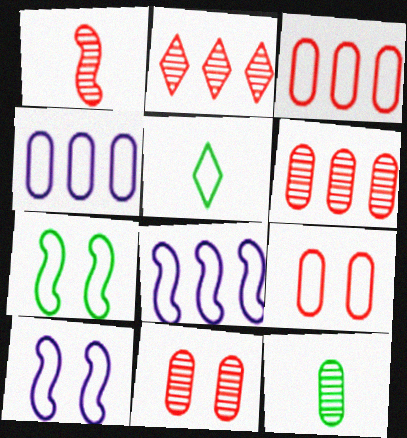[[1, 2, 11], 
[3, 5, 10], 
[5, 8, 9]]